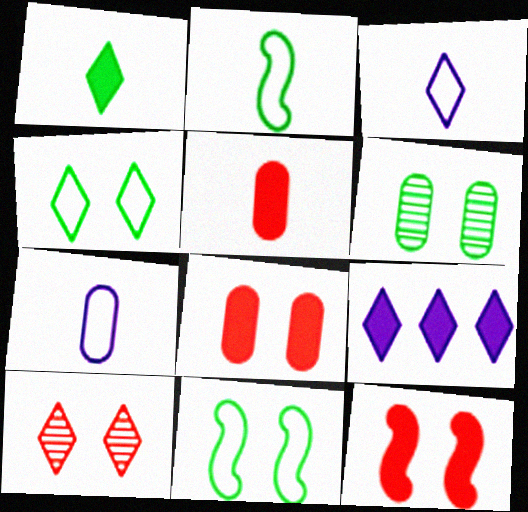[]